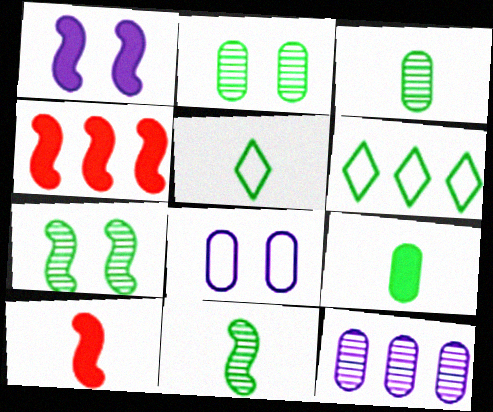[[4, 6, 12], 
[5, 9, 11], 
[6, 7, 9]]